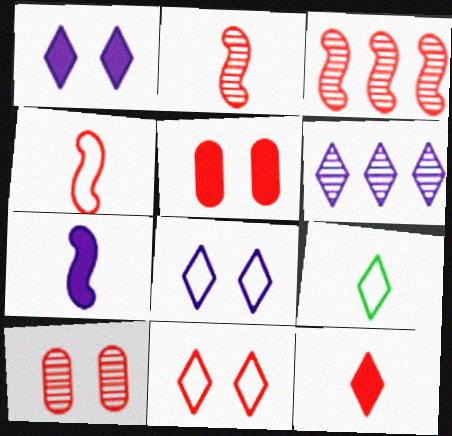[]